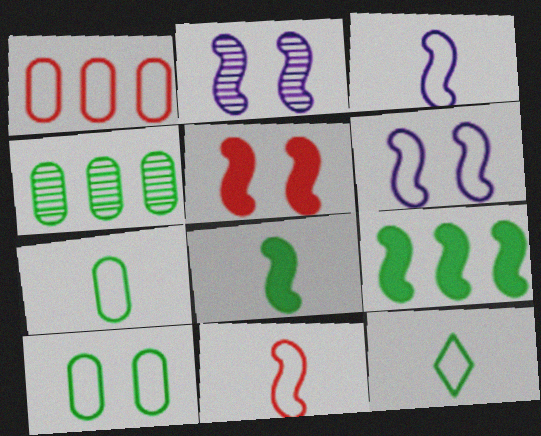[[1, 6, 12], 
[2, 9, 11]]